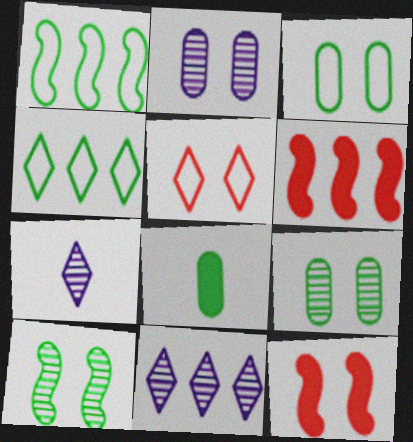[[3, 6, 7], 
[4, 8, 10]]